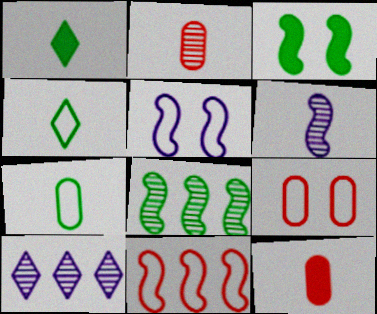[[3, 6, 11], 
[4, 6, 12]]